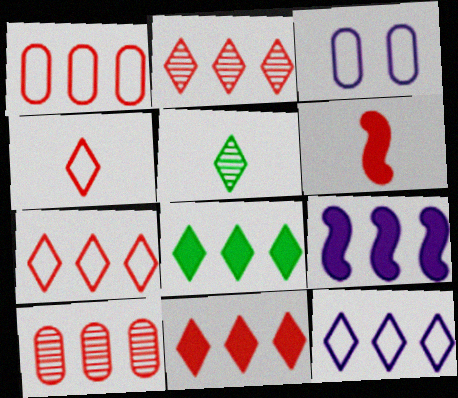[[2, 7, 11], 
[2, 8, 12]]